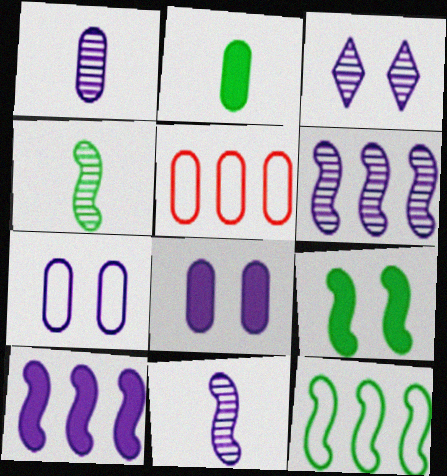[[1, 3, 6], 
[4, 9, 12]]